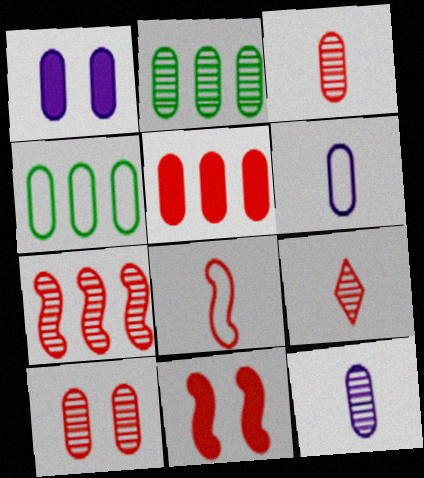[[1, 3, 4], 
[2, 10, 12], 
[7, 8, 11], 
[7, 9, 10]]